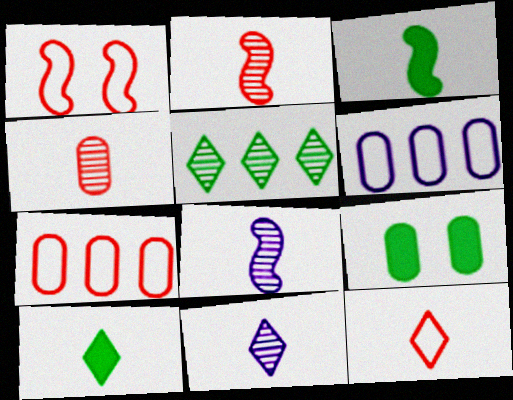[[1, 7, 12], 
[4, 6, 9], 
[10, 11, 12]]